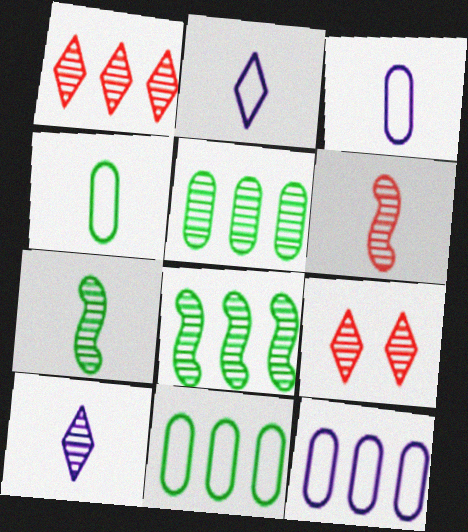[]